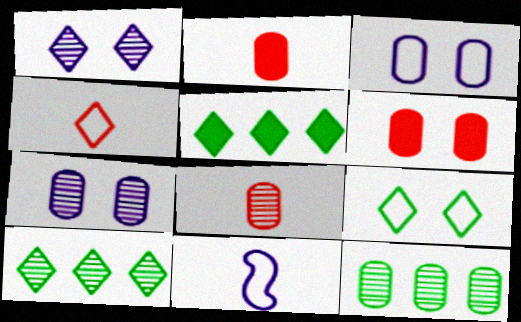[[1, 4, 5], 
[2, 3, 12], 
[6, 10, 11], 
[7, 8, 12]]